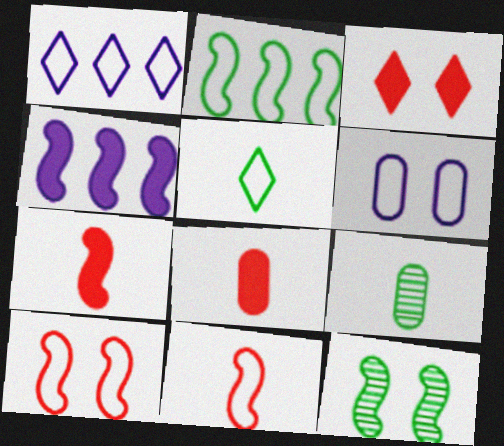[[1, 8, 12], 
[3, 6, 12], 
[4, 11, 12]]